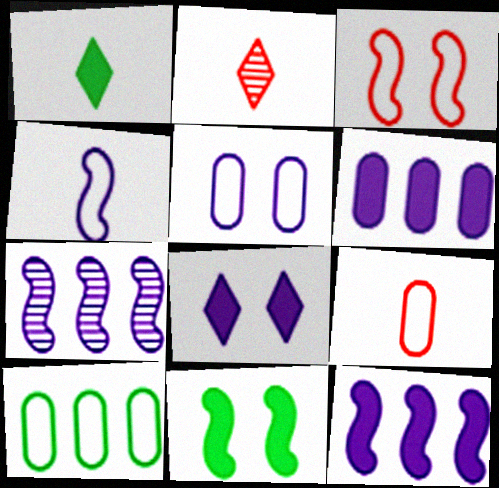[[5, 9, 10]]